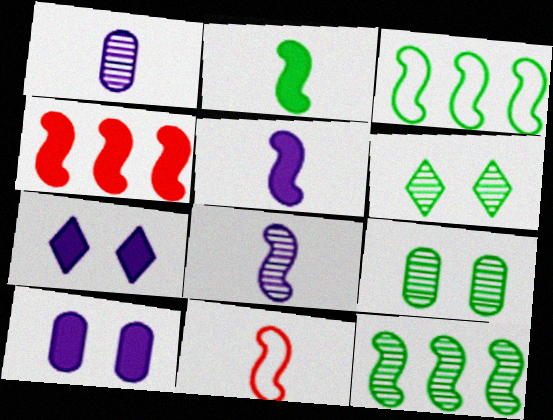[[2, 8, 11]]